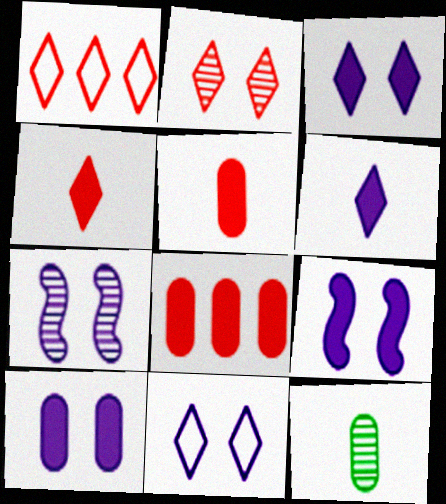[[1, 2, 4], 
[1, 9, 12], 
[3, 9, 10], 
[7, 10, 11]]